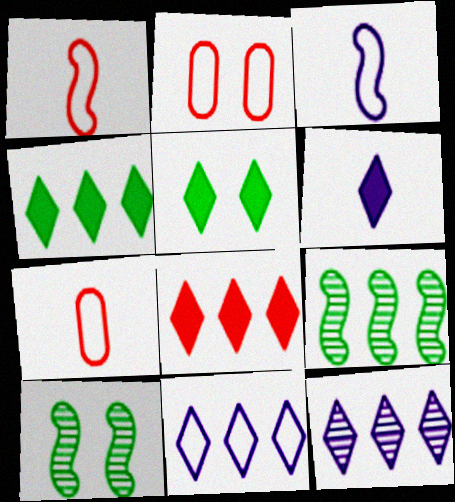[[2, 6, 9], 
[5, 6, 8]]